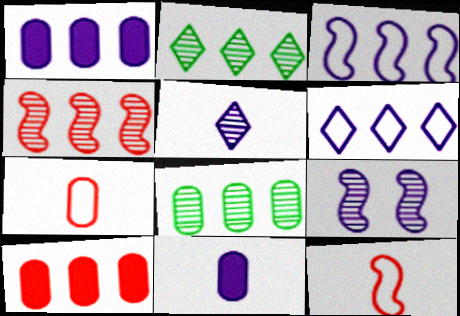[[2, 3, 10], 
[6, 9, 11]]